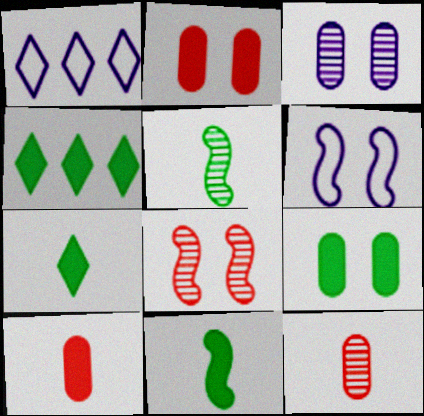[[1, 2, 5], 
[4, 6, 12], 
[4, 9, 11]]